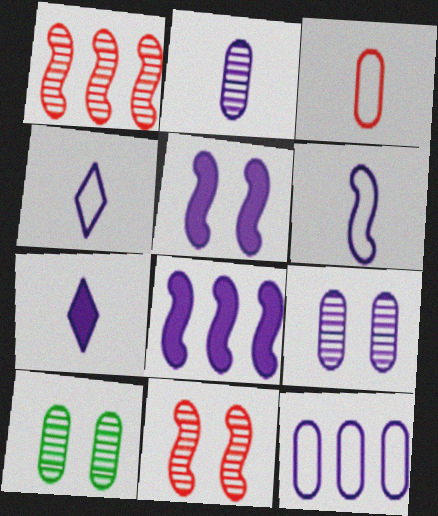[[2, 6, 7], 
[4, 8, 9]]